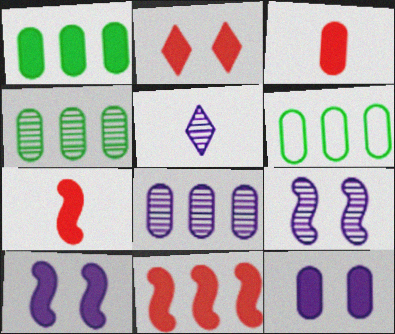[[1, 3, 12], 
[1, 4, 6], 
[2, 3, 11], 
[5, 8, 9]]